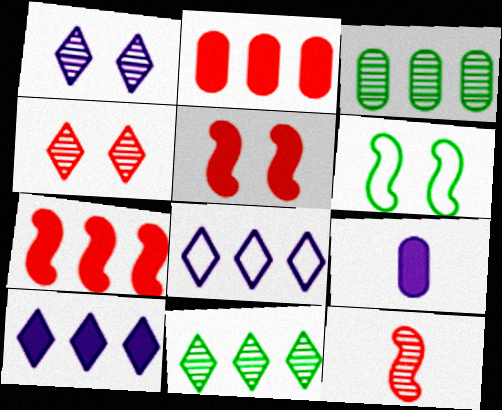[[1, 3, 12], 
[3, 7, 8]]